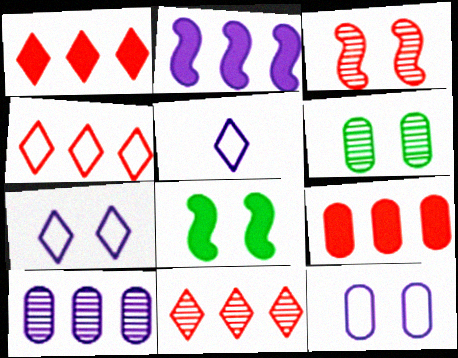[[1, 4, 11]]